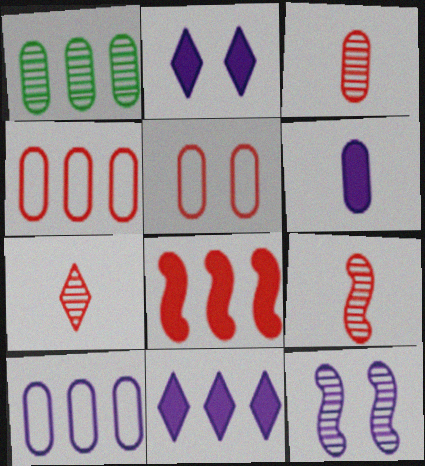[[1, 5, 6], 
[1, 7, 12], 
[3, 7, 9], 
[5, 7, 8]]